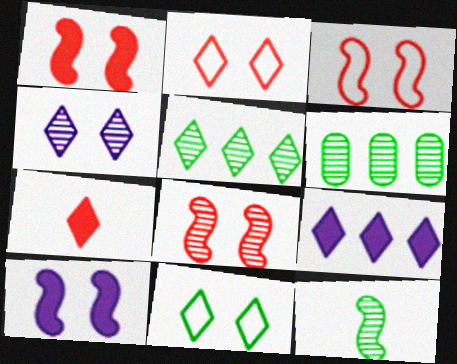[[1, 3, 8]]